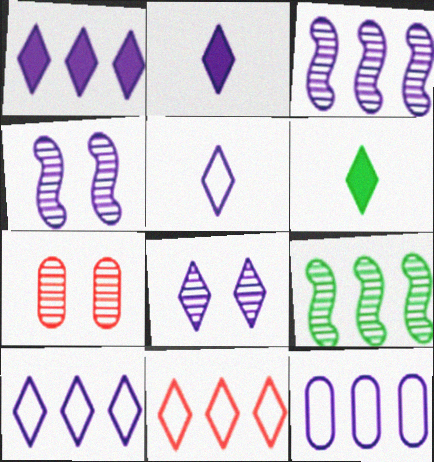[[1, 3, 12], 
[1, 5, 8], 
[2, 4, 12], 
[2, 8, 10], 
[6, 8, 11]]